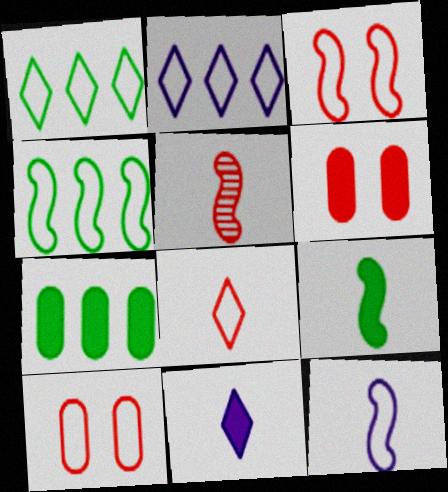[[1, 10, 12], 
[3, 4, 12], 
[5, 9, 12]]